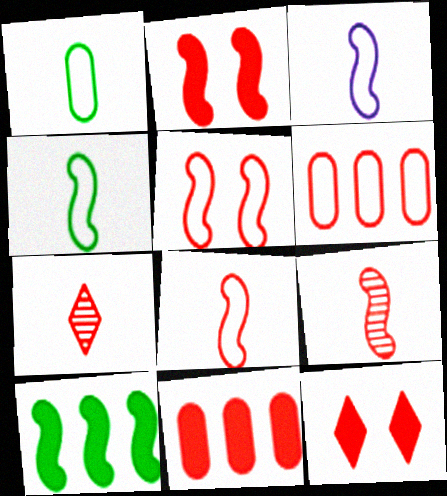[[2, 6, 7], 
[3, 4, 8], 
[5, 7, 11], 
[6, 9, 12]]